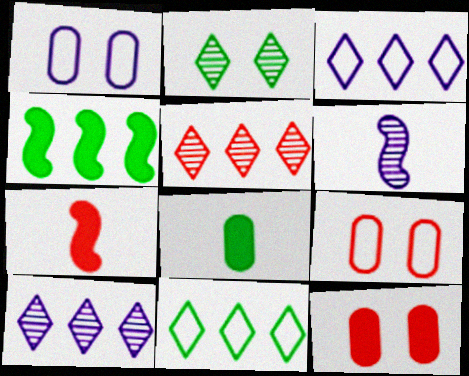[[5, 7, 9], 
[6, 11, 12]]